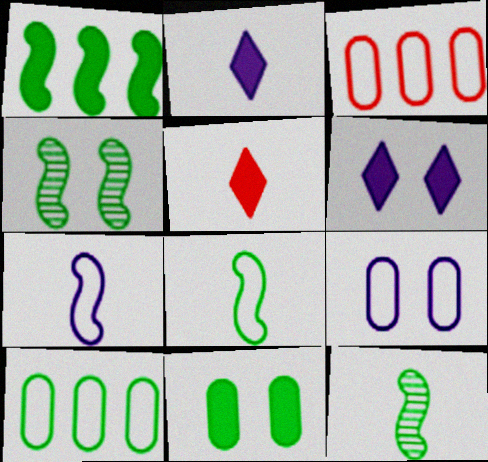[[1, 4, 8], 
[2, 3, 4], 
[3, 6, 12]]